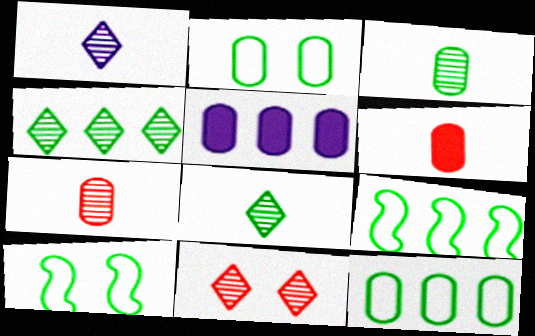[[1, 4, 11], 
[2, 5, 7]]